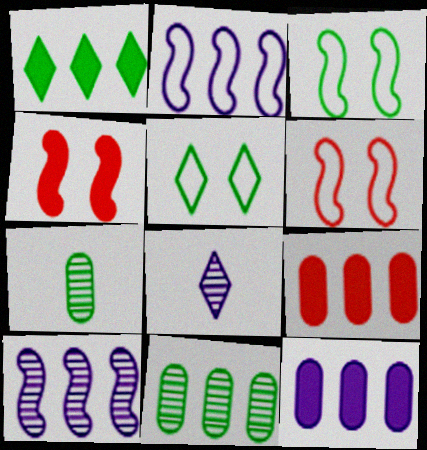[[1, 3, 7], 
[3, 8, 9]]